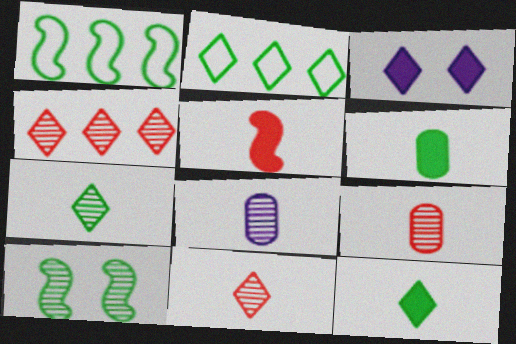[[1, 3, 9], 
[2, 3, 11], 
[2, 6, 10], 
[4, 8, 10]]